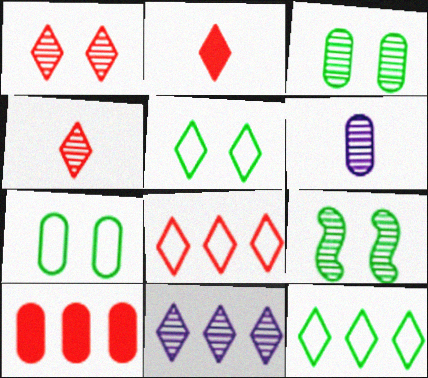[[1, 2, 8], 
[2, 5, 11], 
[6, 7, 10]]